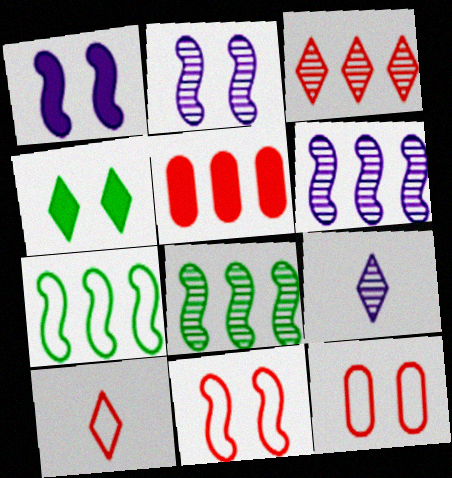[[2, 4, 12]]